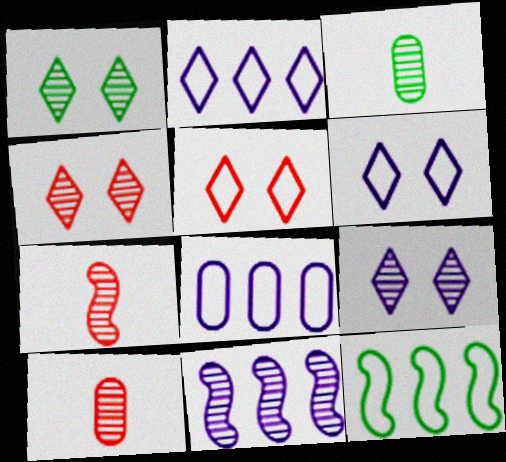[[1, 4, 9], 
[1, 10, 11], 
[3, 4, 11]]